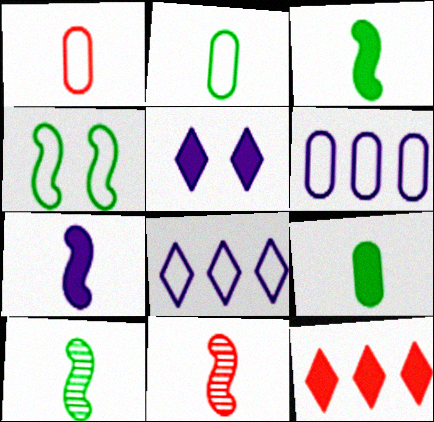[[1, 4, 8]]